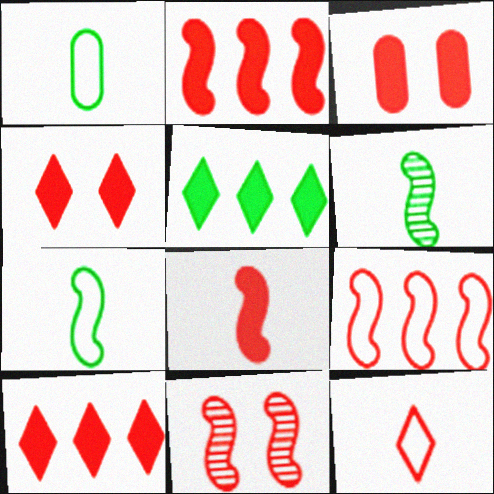[[3, 8, 10], 
[8, 9, 11]]